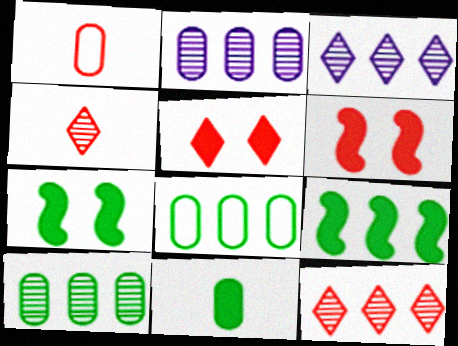[[1, 3, 7], 
[1, 6, 12]]